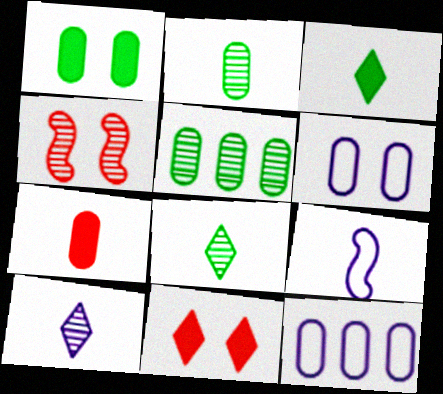[[3, 4, 12], 
[4, 5, 10], 
[5, 6, 7], 
[5, 9, 11], 
[7, 8, 9]]